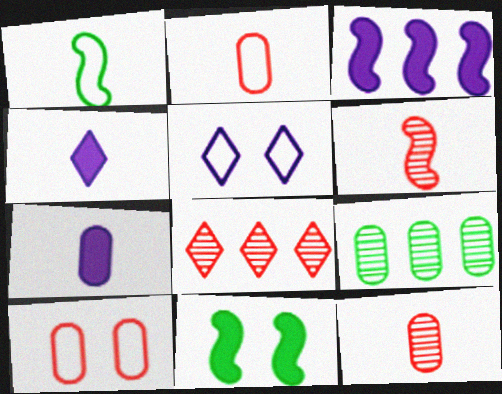[[1, 4, 12], 
[7, 9, 10]]